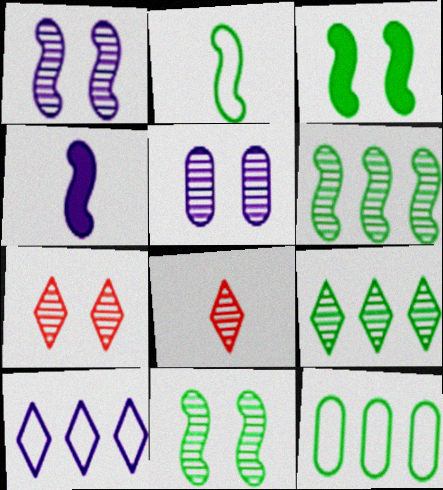[[2, 3, 6], 
[4, 5, 10], 
[4, 7, 12], 
[5, 6, 8], 
[5, 7, 11]]